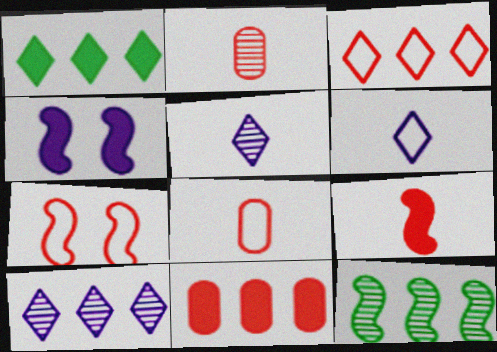[[1, 3, 10], 
[3, 7, 8]]